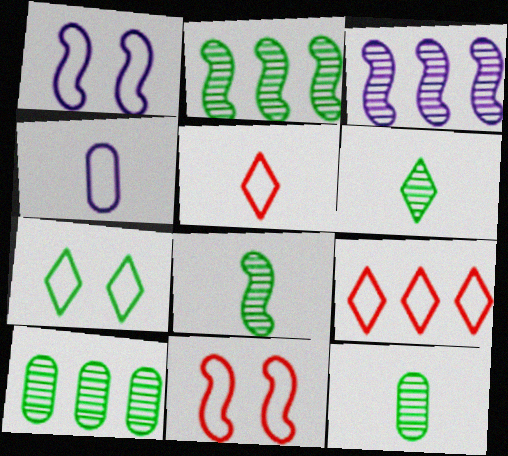[[6, 8, 12]]